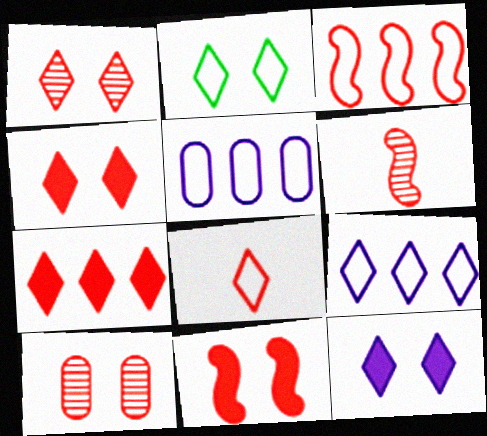[[1, 2, 12], 
[1, 7, 8], 
[2, 8, 9], 
[3, 6, 11]]